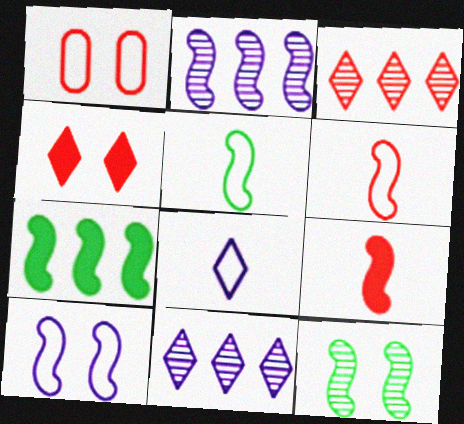[[1, 3, 9], 
[5, 7, 12]]